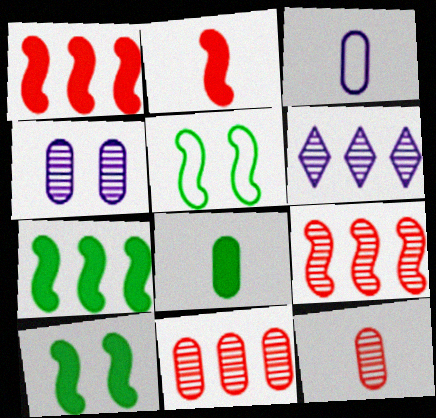[[3, 8, 12]]